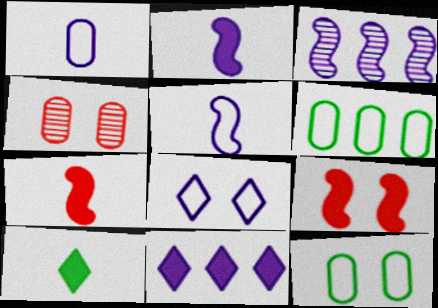[]